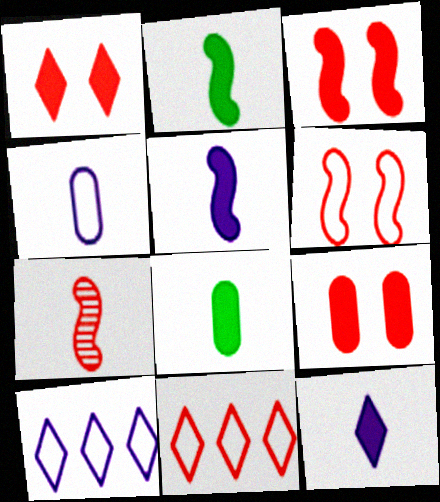[[1, 3, 9], 
[7, 9, 11]]